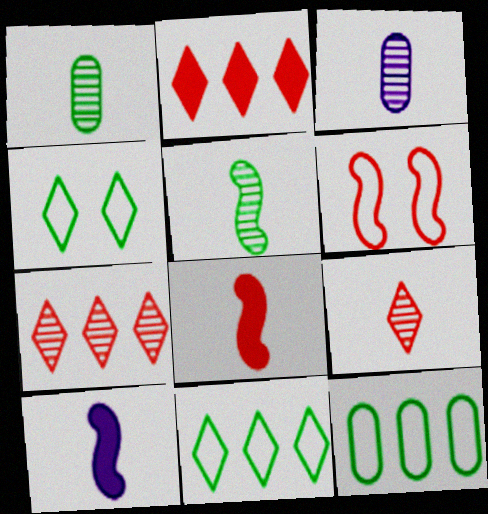[[3, 5, 9]]